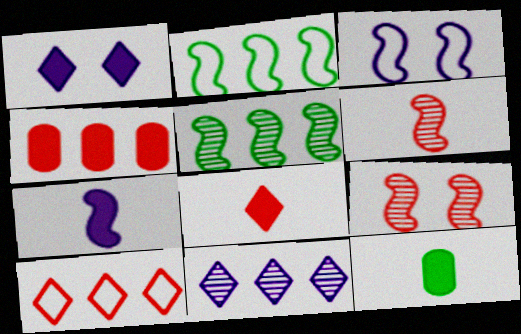[[2, 4, 11], 
[2, 7, 9], 
[7, 8, 12]]